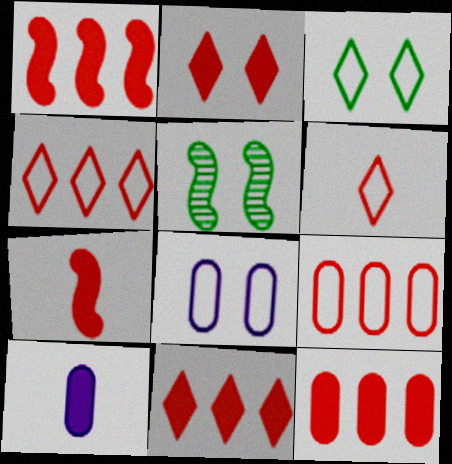[[1, 11, 12], 
[2, 5, 8], 
[2, 7, 12], 
[4, 5, 10]]